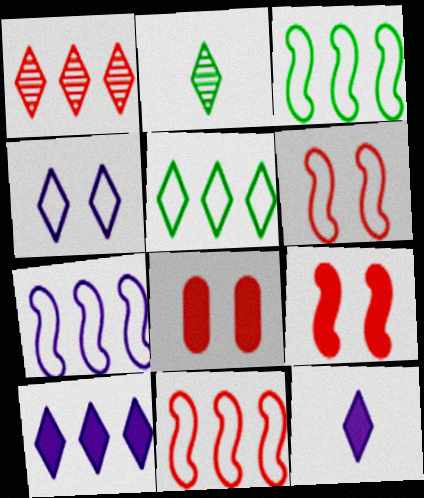[[1, 5, 10], 
[2, 7, 8], 
[3, 7, 11]]